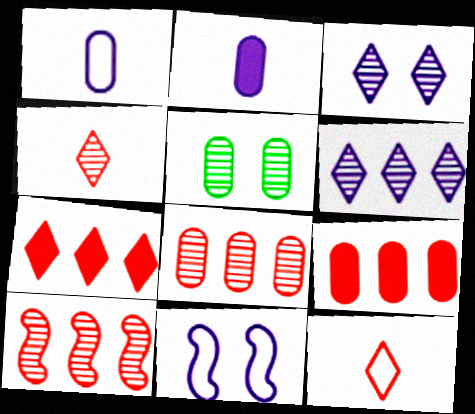[[1, 5, 9], 
[2, 6, 11]]